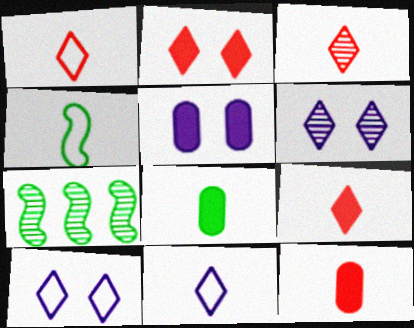[[1, 3, 9], 
[1, 5, 7], 
[7, 10, 12]]